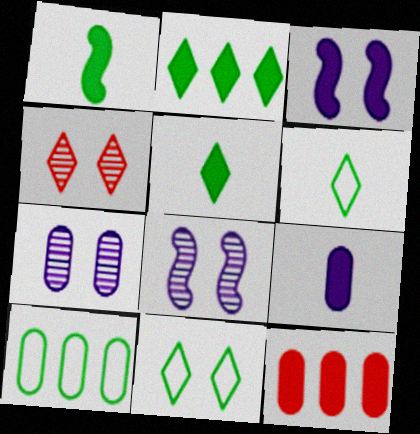[[3, 5, 12], 
[6, 8, 12]]